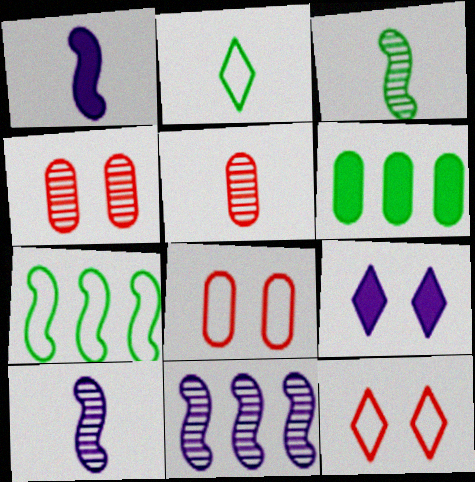[[1, 2, 5], 
[5, 7, 9], 
[6, 10, 12]]